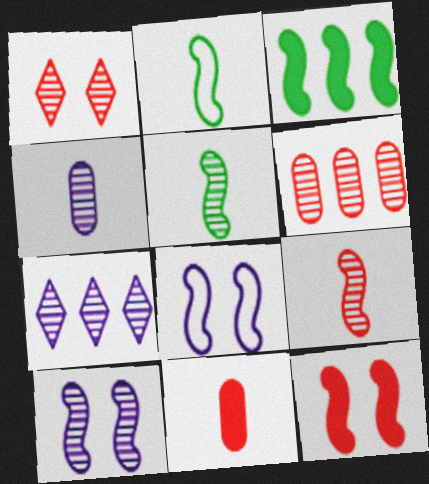[[1, 6, 9], 
[3, 8, 9], 
[4, 7, 10]]